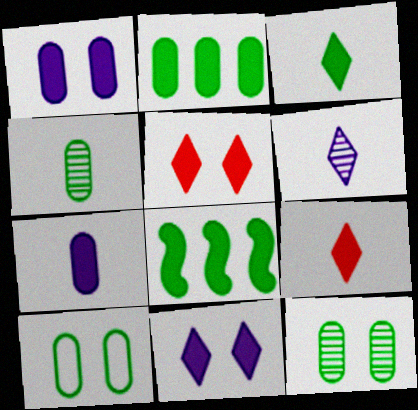[[1, 8, 9], 
[2, 4, 10], 
[5, 7, 8]]